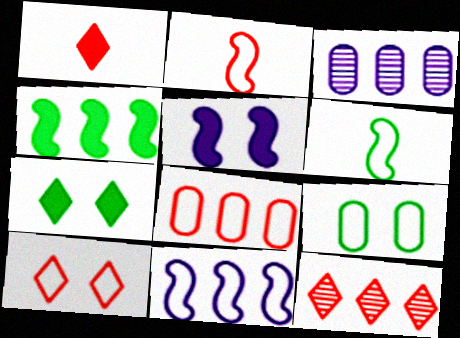[[1, 10, 12], 
[2, 3, 7], 
[2, 8, 10]]